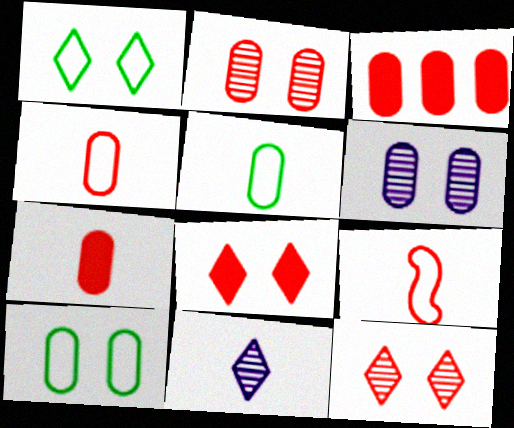[[2, 3, 4], 
[3, 5, 6], 
[3, 9, 12]]